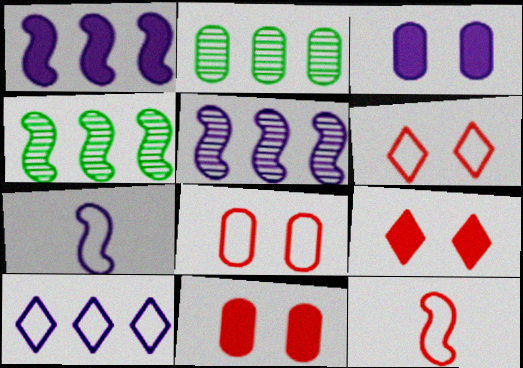[[2, 7, 9]]